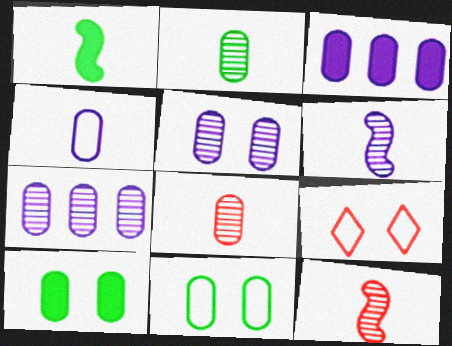[[1, 7, 9], 
[3, 4, 5], 
[3, 8, 11]]